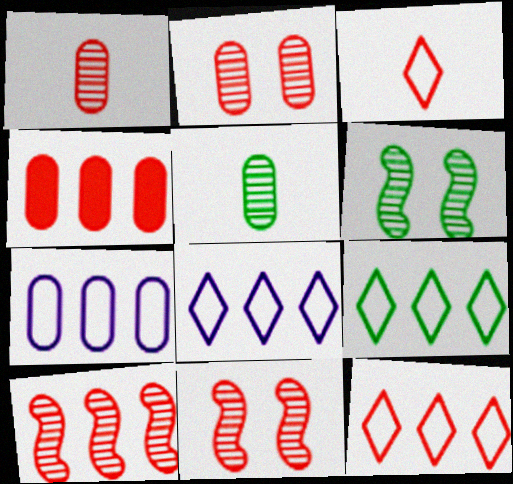[[3, 4, 11], 
[4, 10, 12], 
[8, 9, 12]]